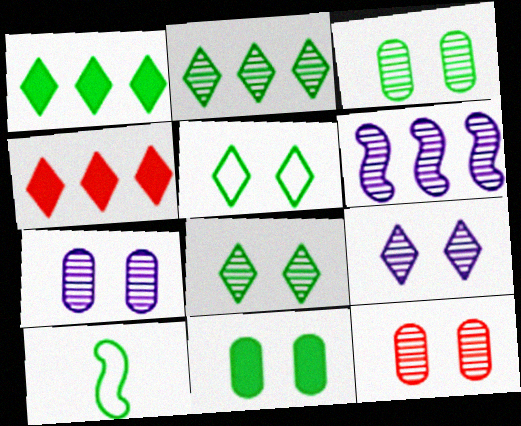[[1, 3, 10], 
[2, 10, 11], 
[3, 7, 12], 
[4, 7, 10]]